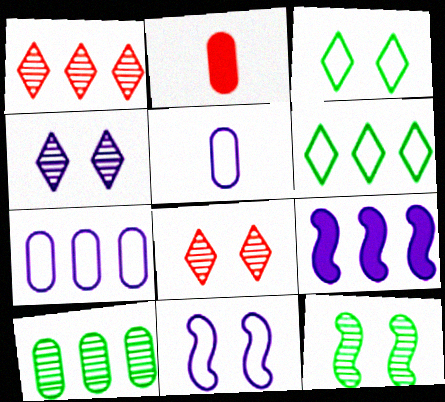[[4, 5, 9]]